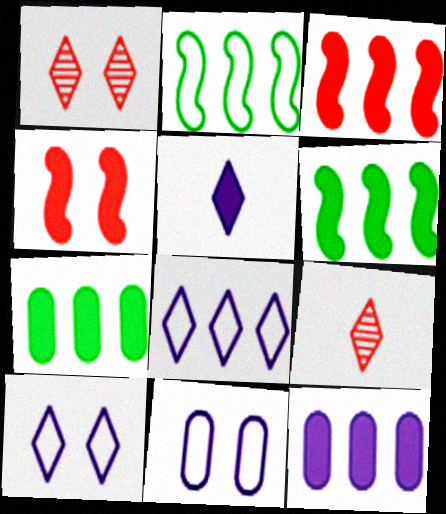[[4, 5, 7], 
[6, 9, 11]]